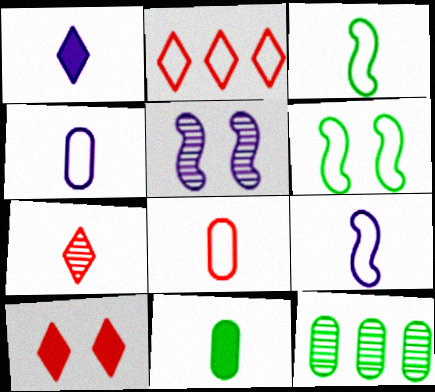[[2, 4, 6], 
[2, 5, 11], 
[2, 7, 10], 
[5, 7, 12], 
[7, 9, 11], 
[9, 10, 12]]